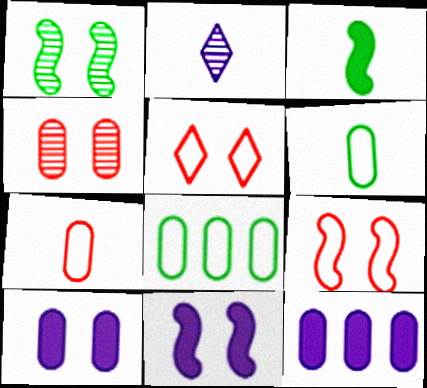[[1, 5, 10], 
[1, 9, 11], 
[2, 3, 7], 
[4, 6, 12]]